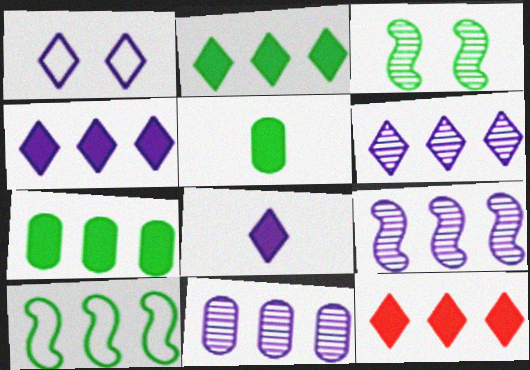[[1, 6, 8], 
[2, 4, 12], 
[6, 9, 11], 
[10, 11, 12]]